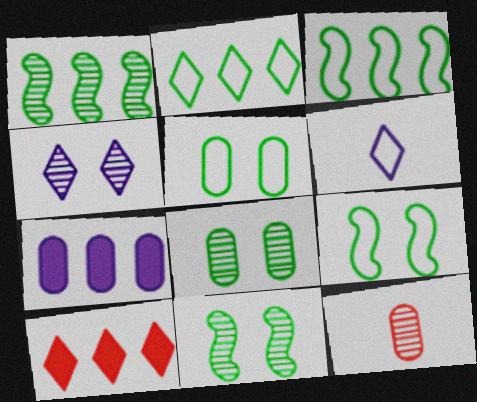[[1, 4, 12], 
[5, 7, 12]]